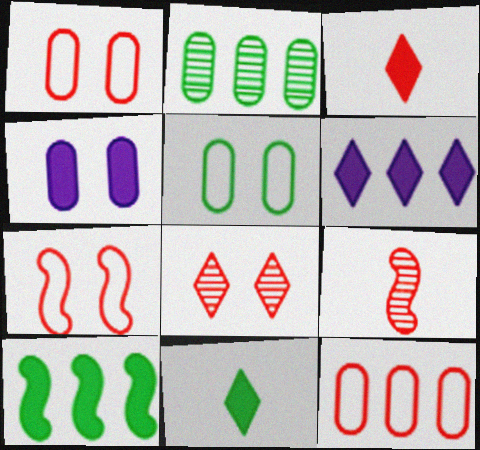[[3, 4, 10], 
[5, 6, 9]]